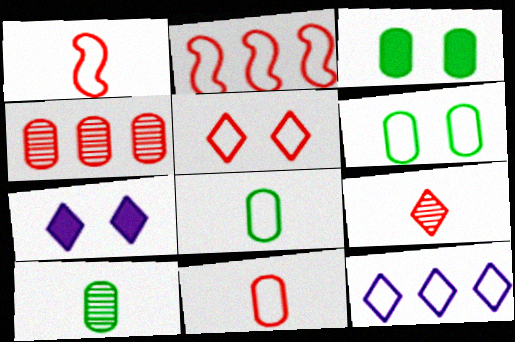[[1, 6, 12], 
[2, 5, 11], 
[2, 7, 10]]